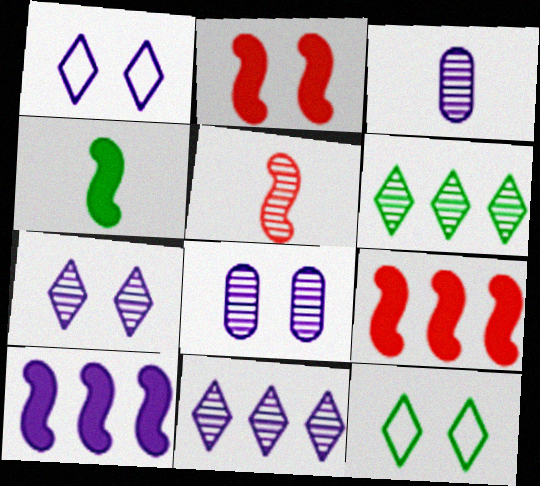[[1, 3, 10], 
[2, 4, 10], 
[2, 8, 12], 
[3, 9, 12], 
[5, 6, 8]]